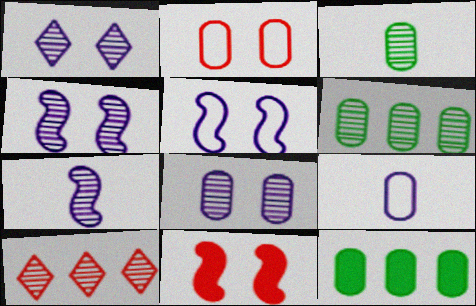[[1, 4, 8], 
[3, 4, 10]]